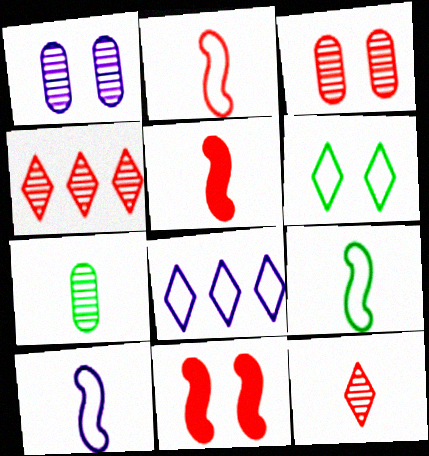[[1, 6, 11], 
[2, 9, 10], 
[7, 8, 11]]